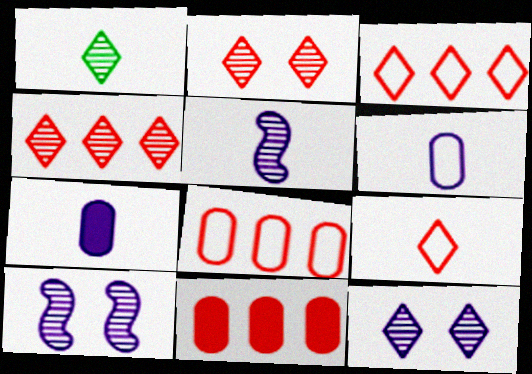[[1, 4, 12]]